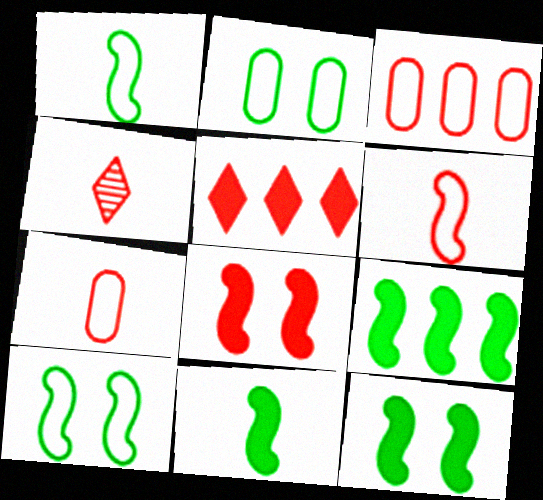[[3, 4, 8], 
[9, 11, 12]]